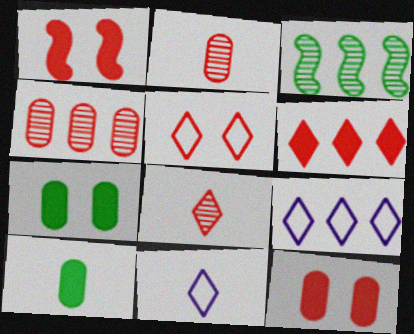[[3, 11, 12], 
[5, 6, 8]]